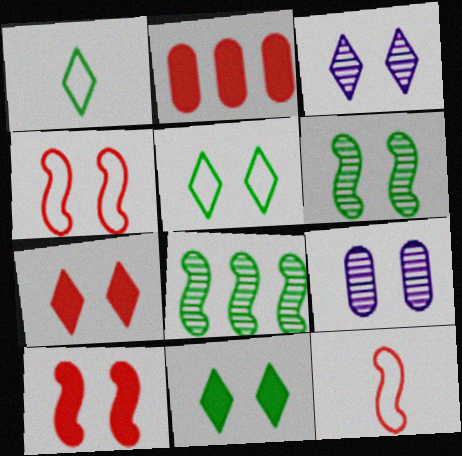[[3, 5, 7], 
[4, 9, 11], 
[5, 9, 10]]